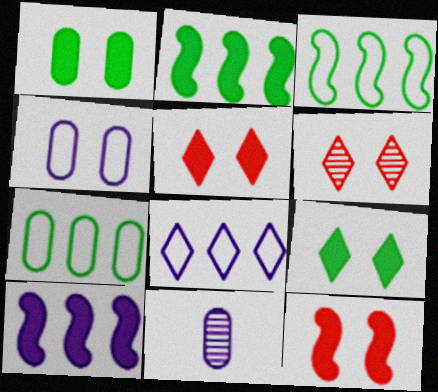[[3, 5, 11]]